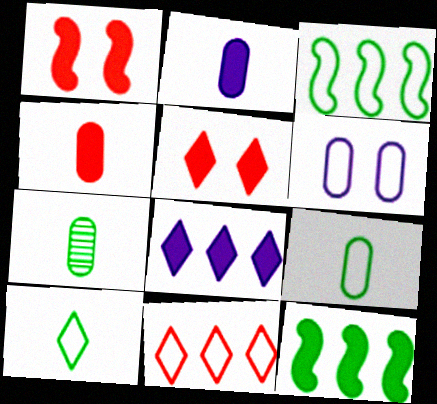[[2, 5, 12]]